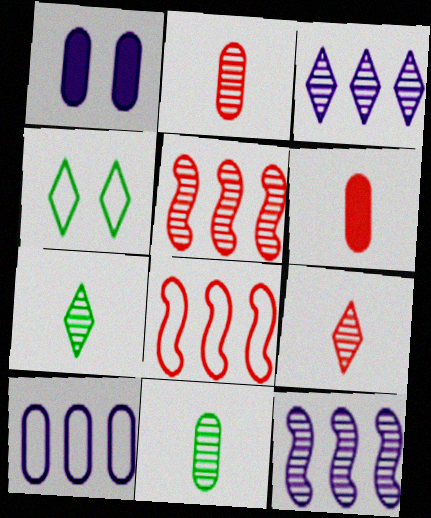[[1, 7, 8], 
[4, 6, 12]]